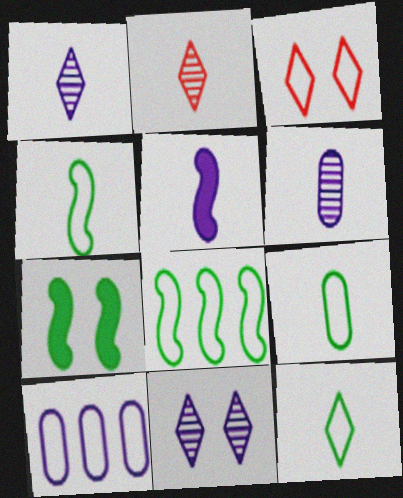[[2, 5, 9], 
[2, 7, 10], 
[3, 4, 10], 
[4, 9, 12], 
[5, 10, 11]]